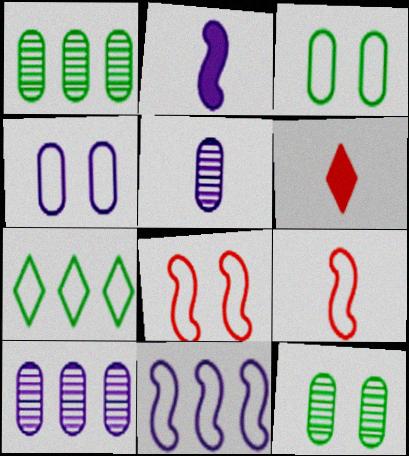[[4, 7, 9], 
[6, 11, 12]]